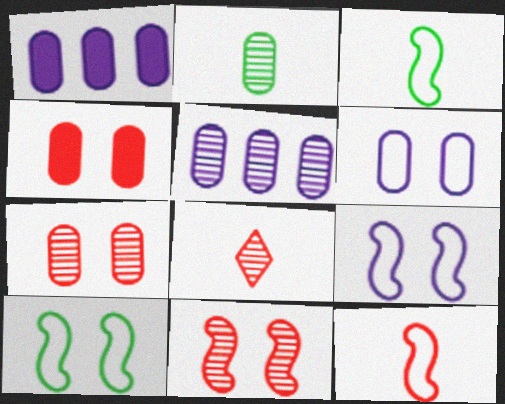[[1, 8, 10], 
[2, 5, 7]]